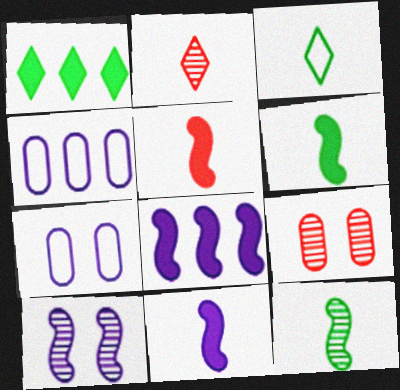[[3, 8, 9], 
[5, 6, 11]]